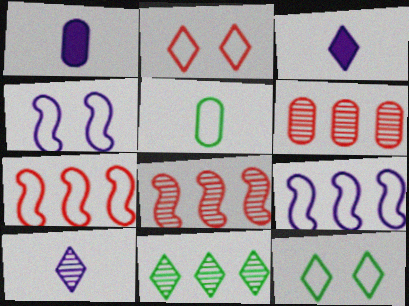[[1, 8, 12], 
[2, 3, 11], 
[2, 5, 9]]